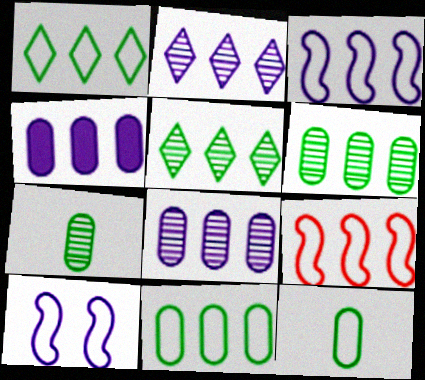[[2, 3, 4], 
[4, 5, 9]]